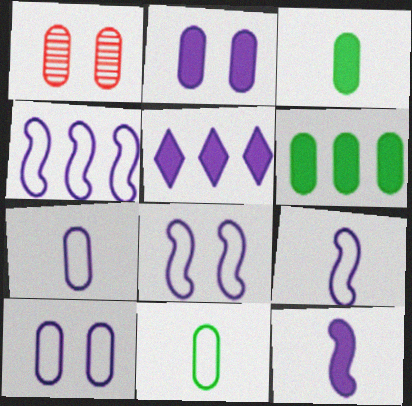[[1, 6, 7], 
[2, 5, 12], 
[4, 8, 9]]